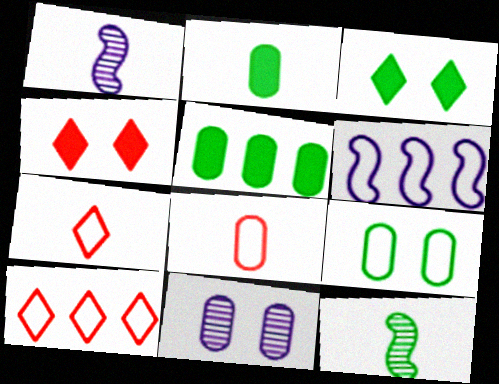[[1, 2, 7], 
[5, 8, 11], 
[6, 7, 9]]